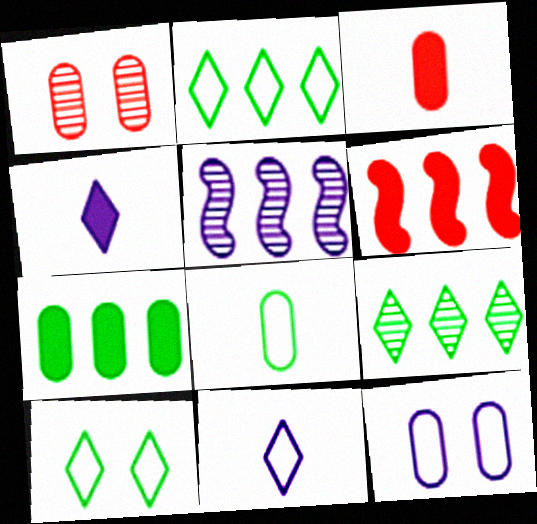[[3, 5, 10], 
[4, 5, 12]]